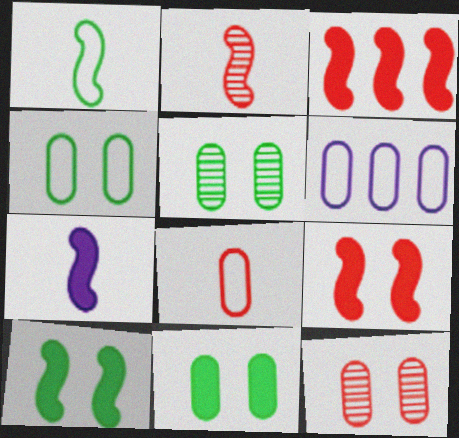[[1, 2, 7], 
[3, 7, 10], 
[4, 5, 11], 
[4, 6, 8]]